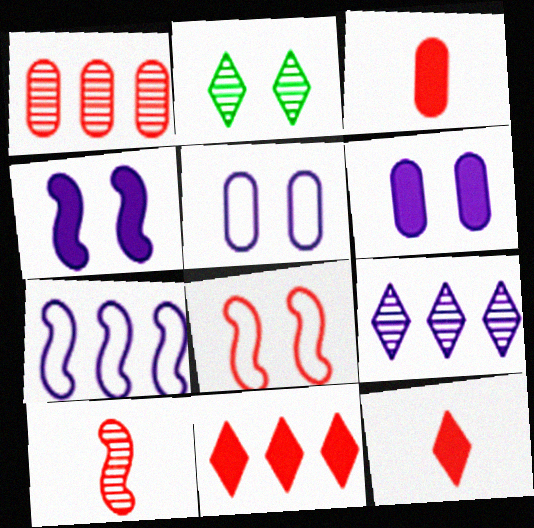[[1, 8, 12], 
[2, 3, 7], 
[2, 6, 8]]